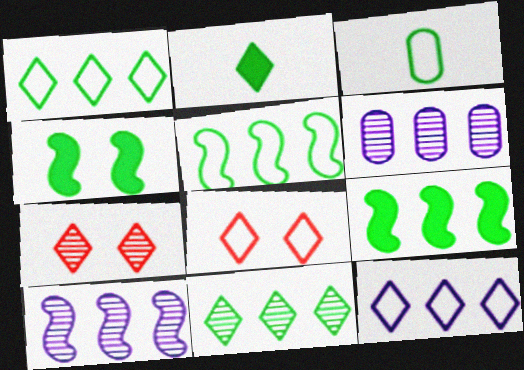[[2, 7, 12], 
[3, 4, 11]]